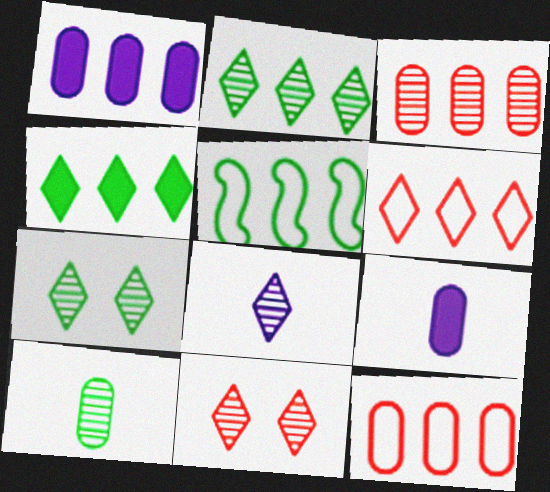[[2, 8, 11], 
[5, 9, 11]]